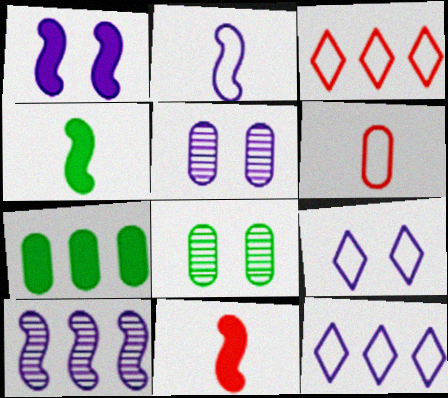[[1, 2, 10], 
[1, 5, 9], 
[3, 4, 5], 
[3, 7, 10], 
[5, 6, 7], 
[8, 11, 12]]